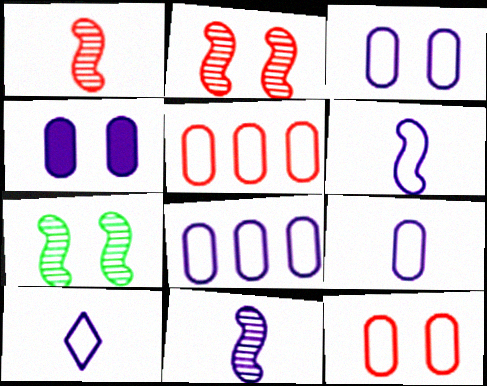[[3, 8, 9], 
[6, 9, 10]]